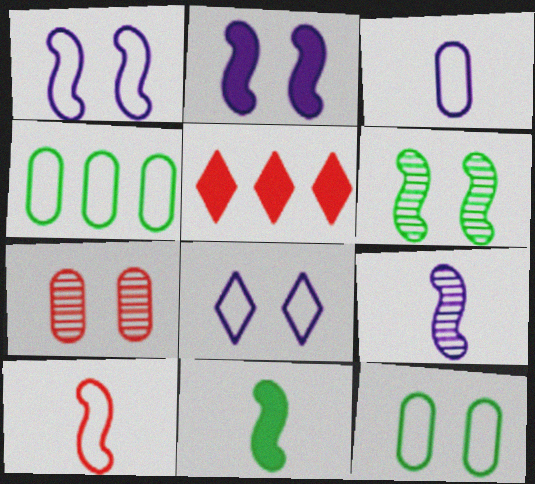[[3, 5, 6], 
[4, 8, 10], 
[5, 7, 10], 
[5, 9, 12], 
[9, 10, 11]]